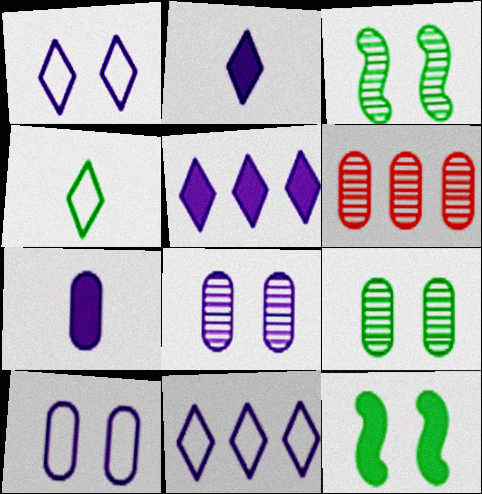[]